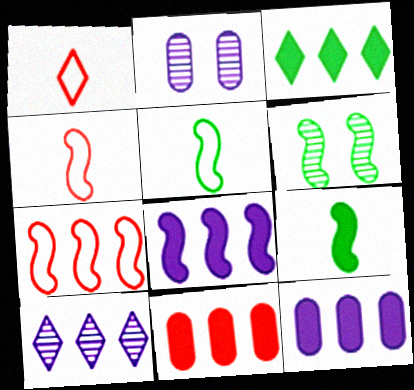[[1, 6, 12], 
[2, 3, 4], 
[3, 8, 11], 
[4, 6, 8]]